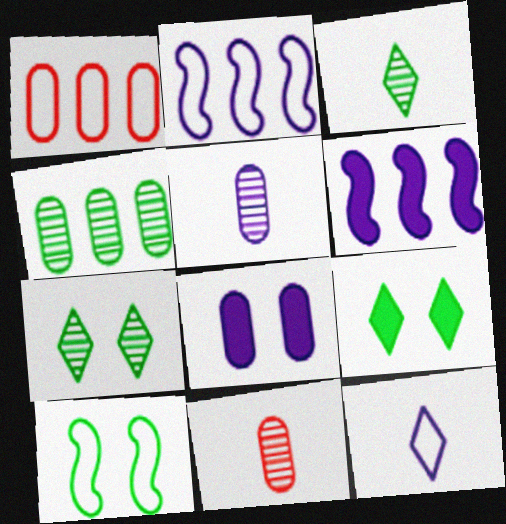[[1, 10, 12], 
[2, 9, 11]]